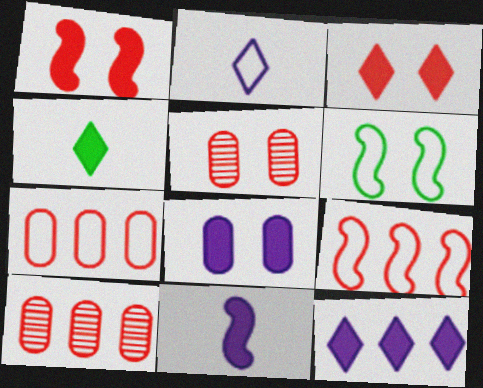[[2, 6, 7], 
[3, 4, 12], 
[8, 11, 12]]